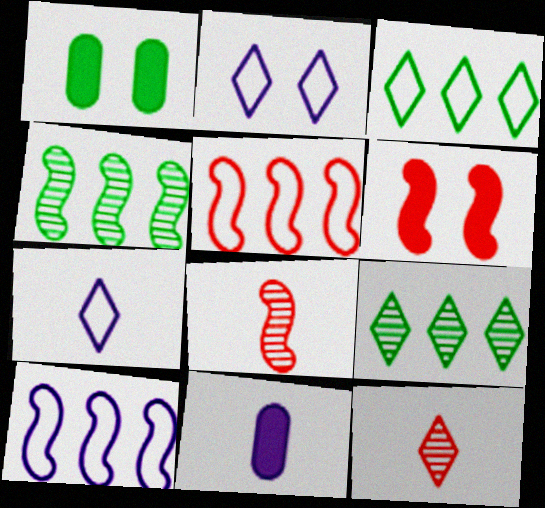[[1, 10, 12], 
[5, 6, 8]]